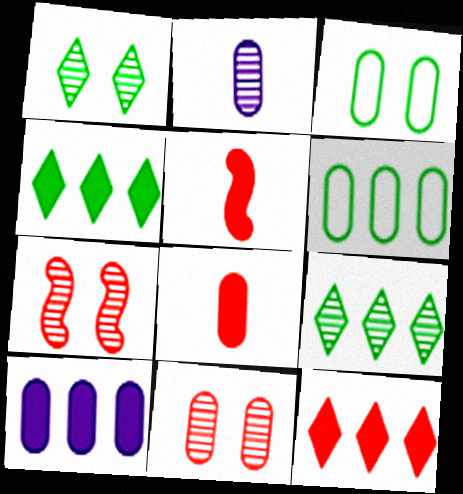[[2, 7, 9]]